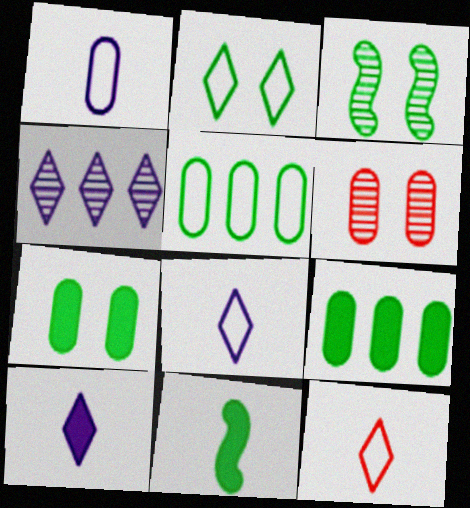[[1, 6, 9], 
[2, 3, 7]]